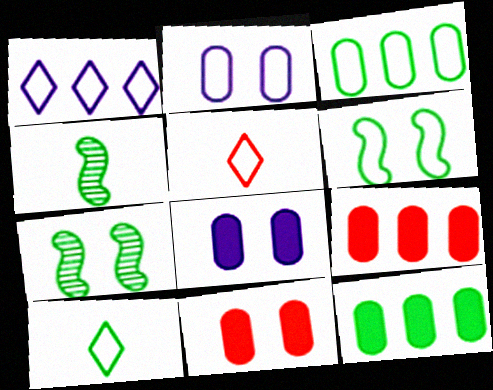[[1, 4, 11], 
[3, 6, 10], 
[7, 10, 12]]